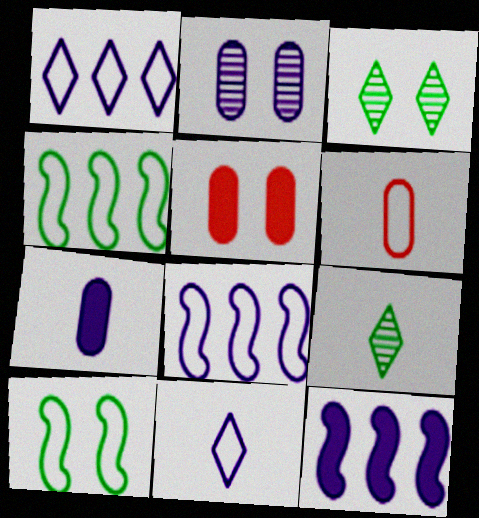[[1, 6, 10], 
[2, 11, 12], 
[3, 6, 12], 
[5, 8, 9]]